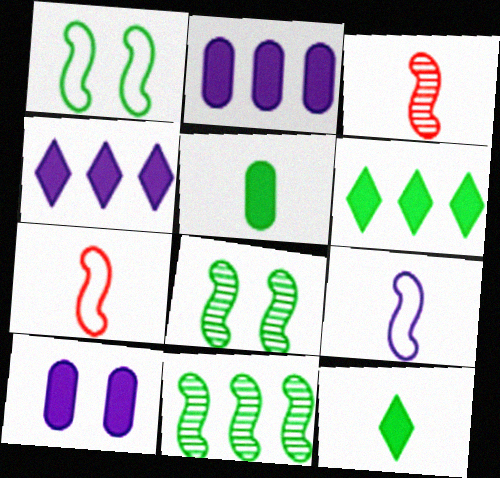[]